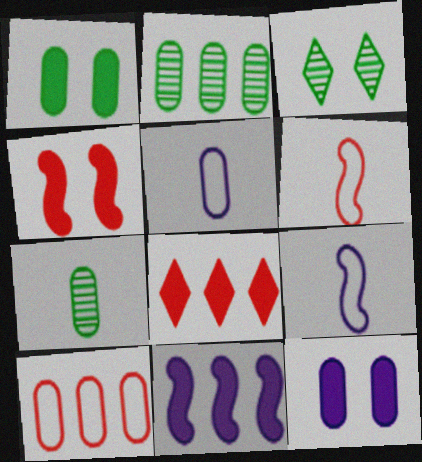[[7, 10, 12]]